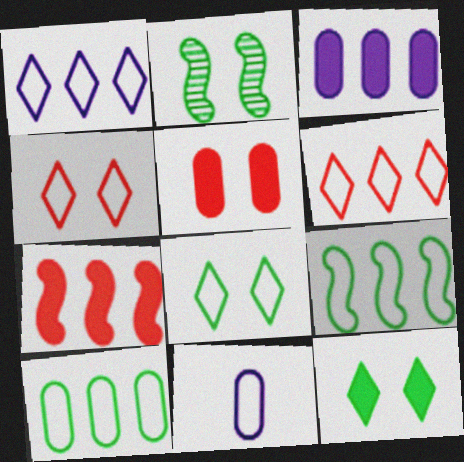[[4, 9, 11]]